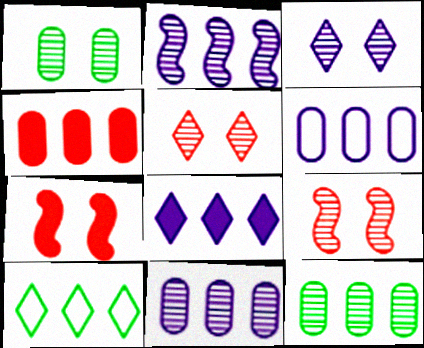[[1, 3, 9], 
[2, 4, 10], 
[2, 6, 8], 
[4, 6, 12]]